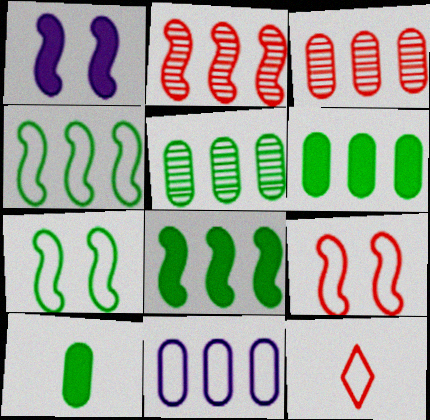[[1, 5, 12], 
[3, 6, 11], 
[7, 11, 12]]